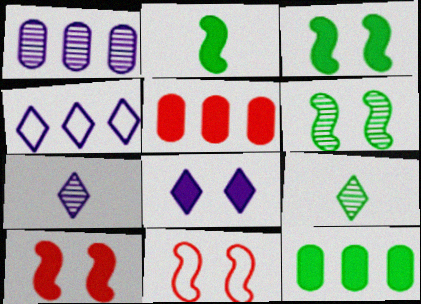[[2, 5, 8], 
[4, 7, 8], 
[7, 11, 12]]